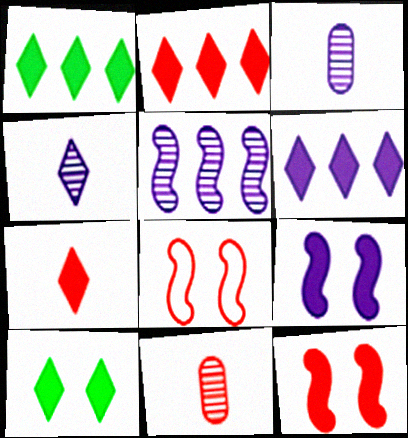[[1, 2, 6], 
[1, 3, 8], 
[2, 8, 11], 
[6, 7, 10]]